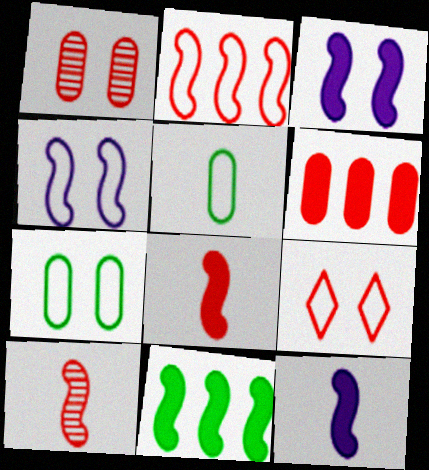[[3, 8, 11], 
[4, 7, 9], 
[4, 10, 11], 
[6, 9, 10]]